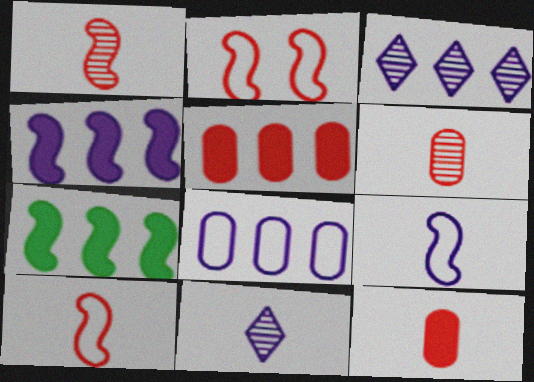[[3, 4, 8]]